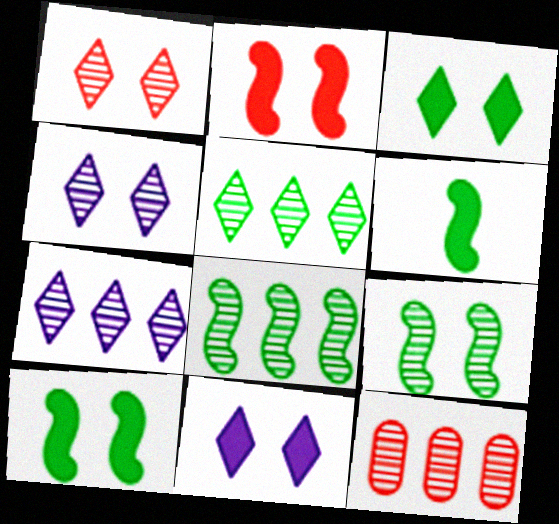[[7, 8, 12]]